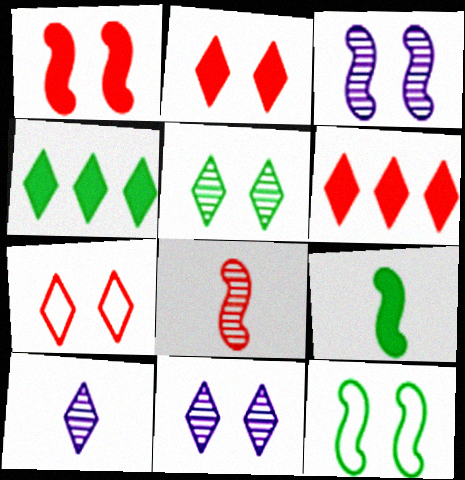[[1, 3, 12], 
[4, 7, 10]]